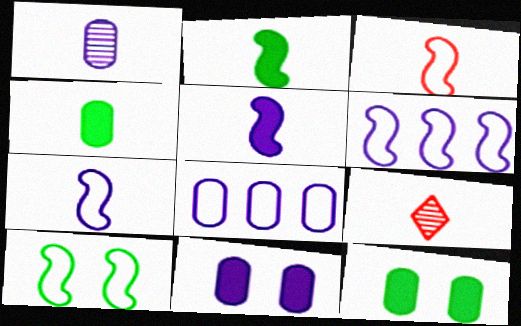[[1, 8, 11], 
[3, 6, 10], 
[4, 7, 9], 
[6, 9, 12]]